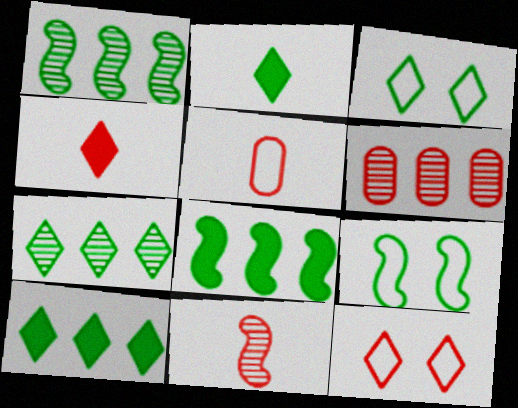[[2, 3, 7], 
[4, 5, 11]]